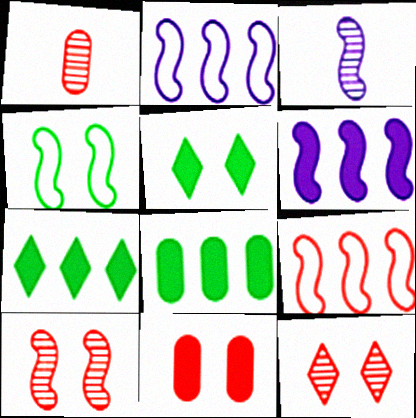[[1, 2, 5]]